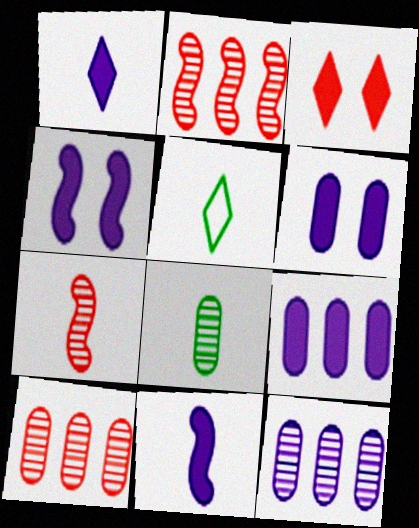[[1, 4, 9], 
[2, 5, 6], 
[4, 5, 10]]